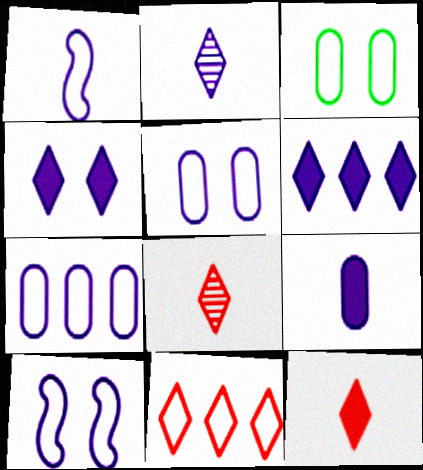[[1, 2, 9], 
[1, 3, 11]]